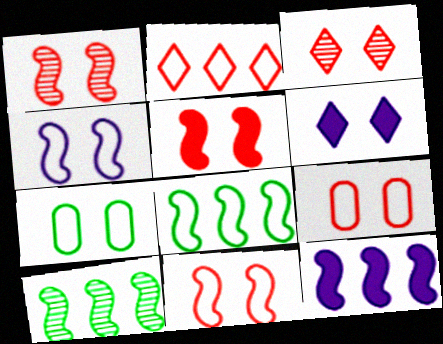[[1, 5, 11], 
[1, 6, 7], 
[3, 5, 9]]